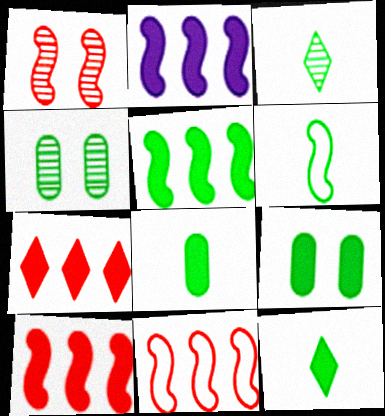[[1, 2, 6], 
[2, 5, 10], 
[3, 6, 8], 
[5, 9, 12]]